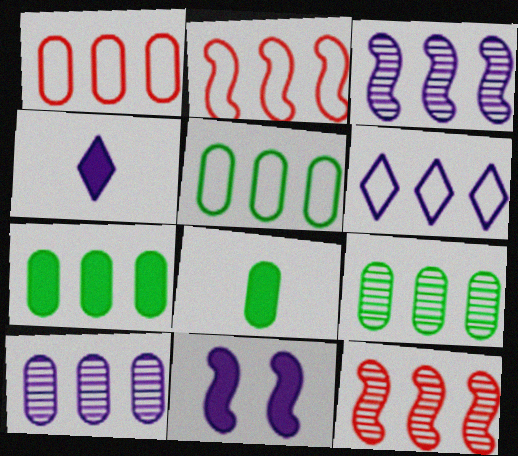[[1, 7, 10], 
[2, 5, 6], 
[5, 7, 9], 
[6, 7, 12]]